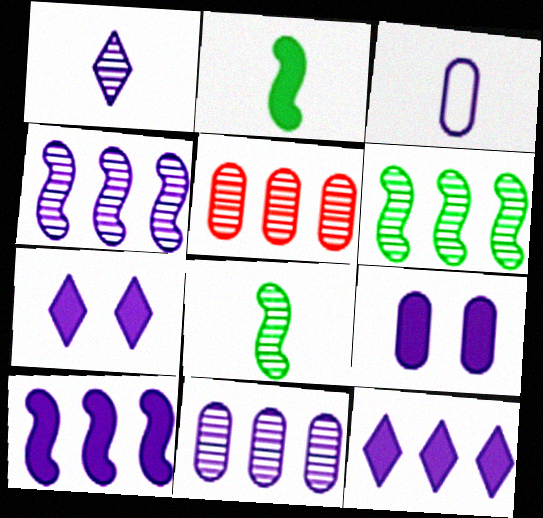[[3, 4, 7], 
[3, 9, 11]]